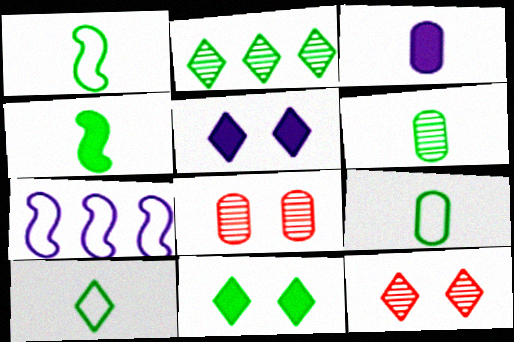[[1, 9, 10], 
[2, 10, 11], 
[4, 6, 10]]